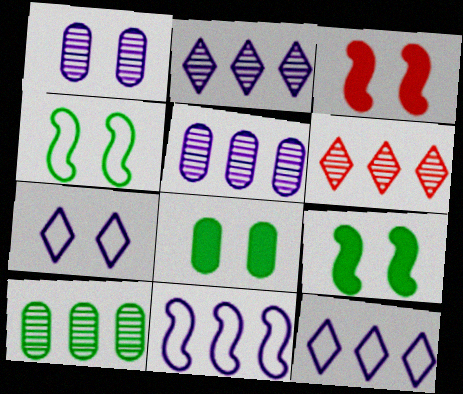[]